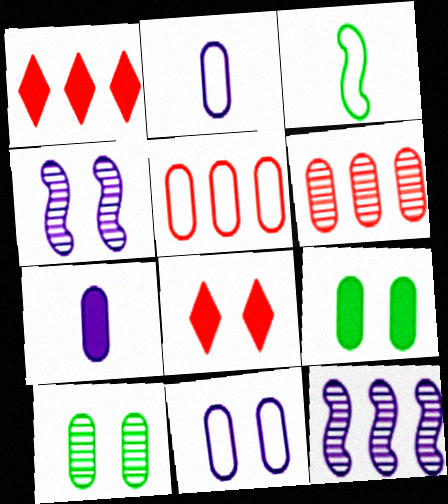[[2, 6, 9], 
[5, 7, 10]]